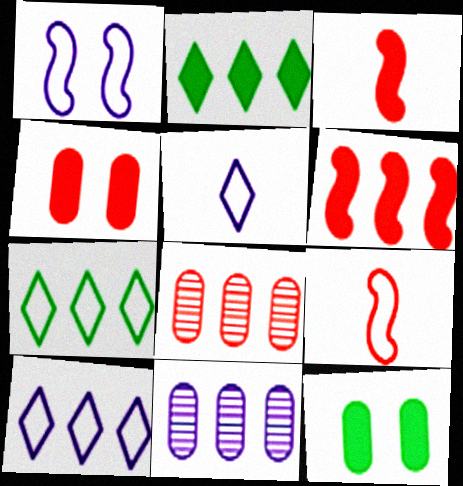[[6, 7, 11]]